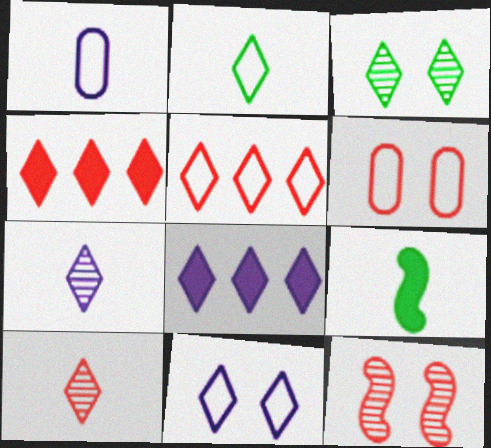[[1, 9, 10], 
[2, 5, 11], 
[7, 8, 11]]